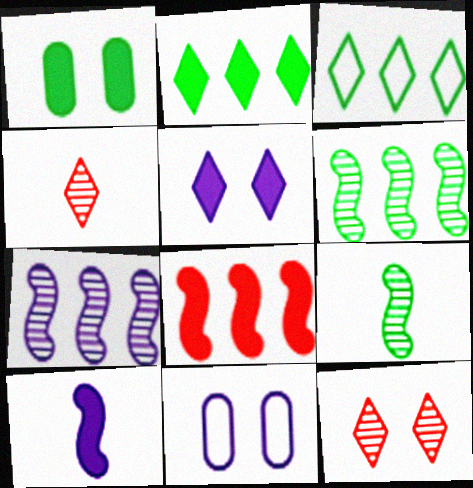[[1, 3, 9], 
[3, 4, 5]]